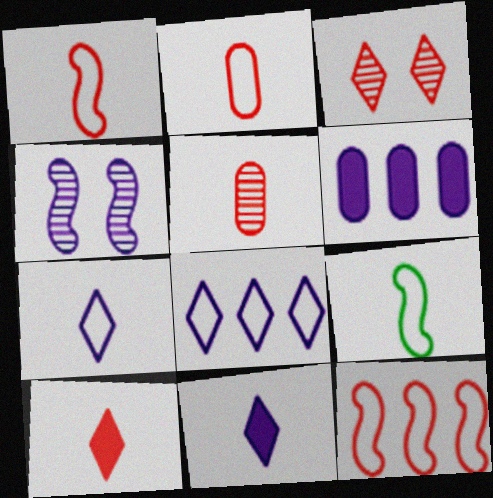[[1, 5, 10], 
[2, 7, 9], 
[3, 6, 9], 
[4, 6, 7], 
[5, 9, 11]]